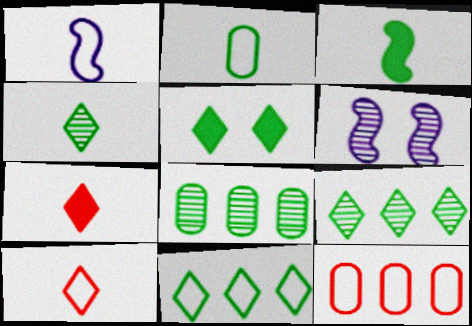[[1, 2, 10], 
[2, 3, 4], 
[4, 5, 11]]